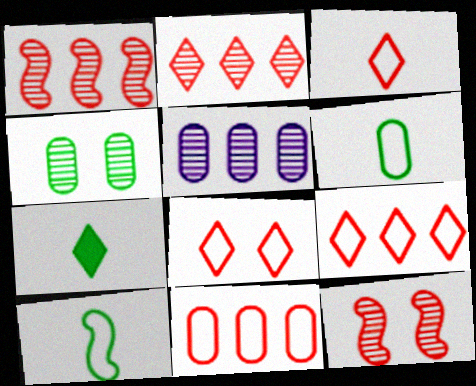[[3, 8, 9]]